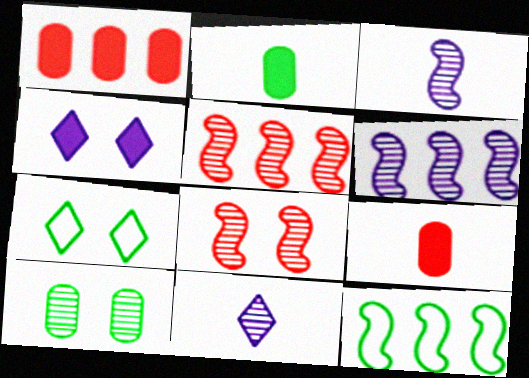[[1, 3, 7], 
[5, 10, 11], 
[6, 7, 9]]